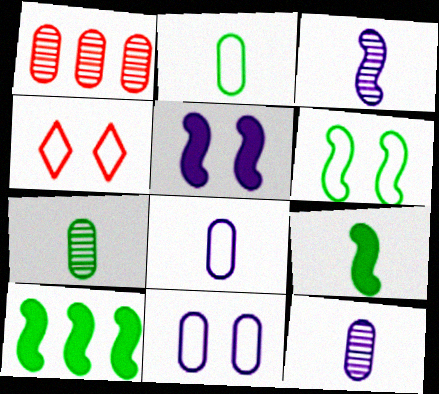[[4, 6, 11], 
[4, 10, 12]]